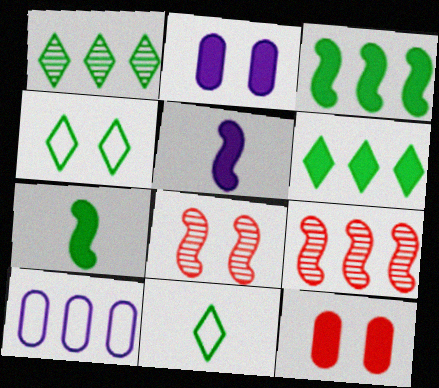[[2, 4, 8], 
[2, 9, 11], 
[5, 6, 12], 
[6, 9, 10]]